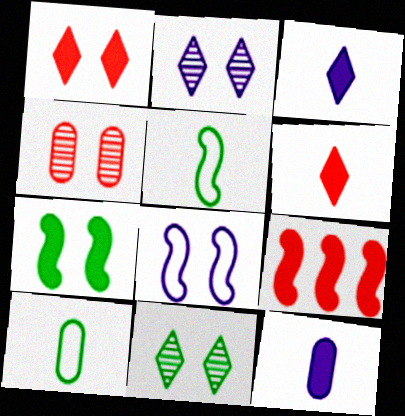[[2, 9, 10]]